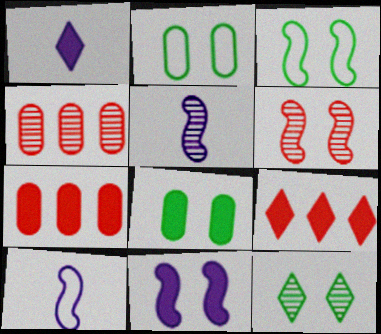[[1, 3, 4], 
[2, 5, 9], 
[3, 6, 11], 
[3, 8, 12], 
[4, 5, 12], 
[7, 10, 12]]